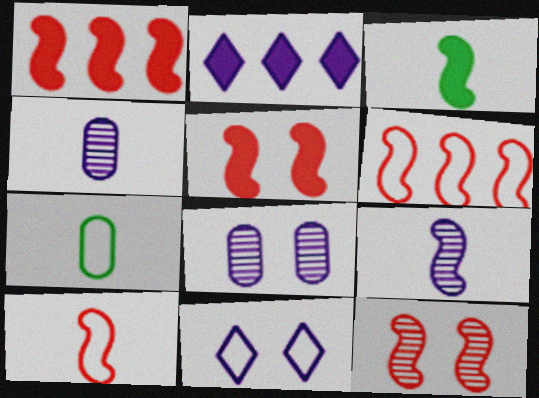[[1, 10, 12], 
[2, 7, 12], 
[3, 9, 10], 
[6, 7, 11]]